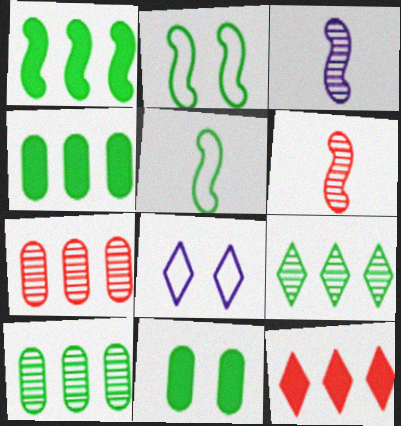[[4, 6, 8], 
[5, 9, 11]]